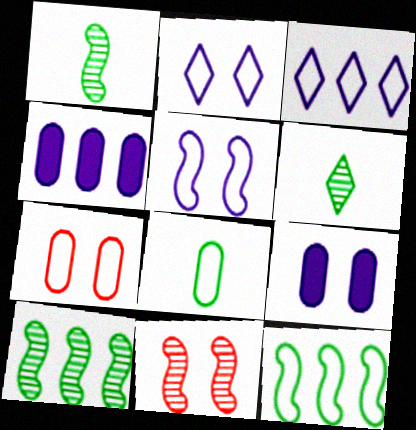[]